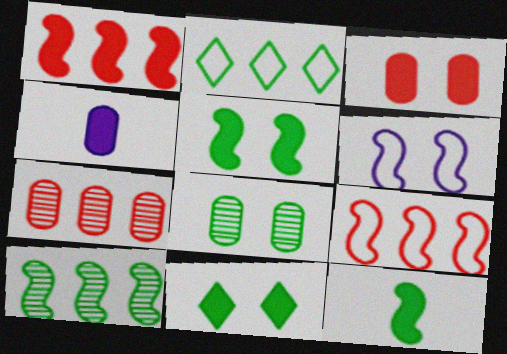[[1, 4, 11], 
[2, 8, 12]]